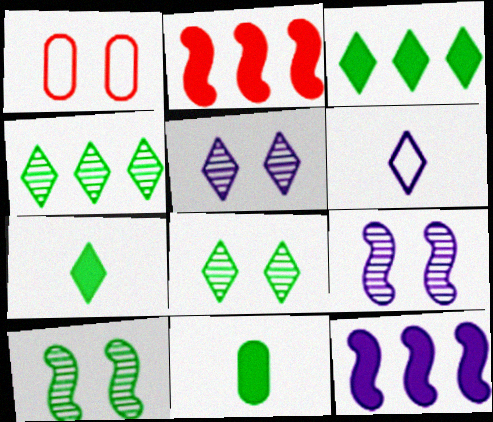[]